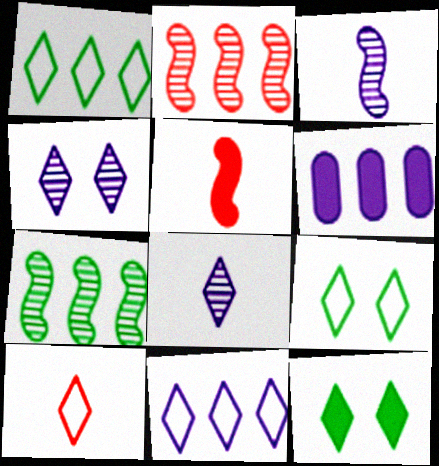[[1, 2, 6], 
[5, 6, 12], 
[9, 10, 11]]